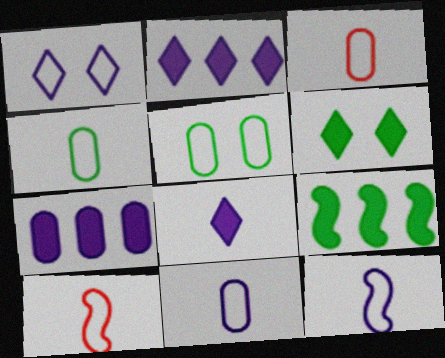[[3, 4, 11]]